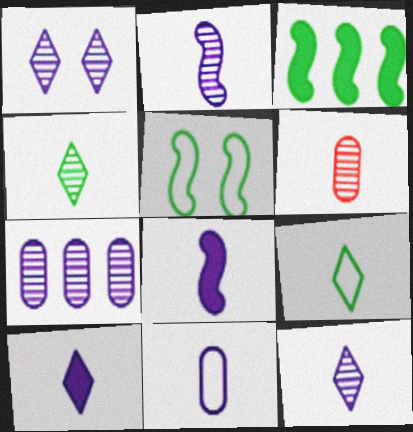[[1, 2, 7], 
[2, 4, 6], 
[2, 10, 11], 
[6, 8, 9], 
[8, 11, 12]]